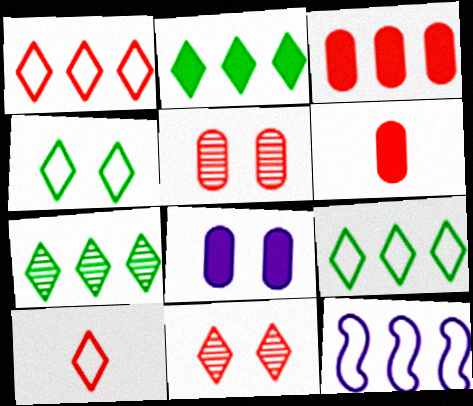[[2, 7, 9], 
[3, 7, 12]]